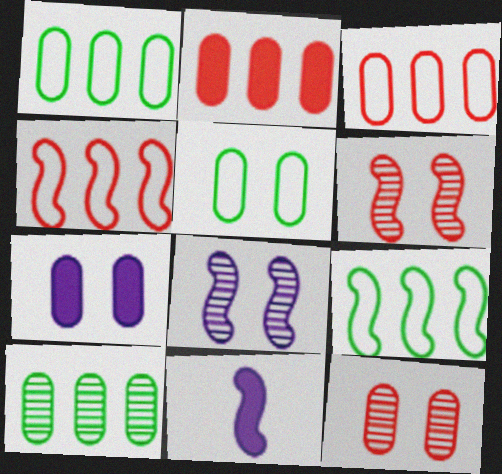[[5, 7, 12], 
[6, 9, 11]]